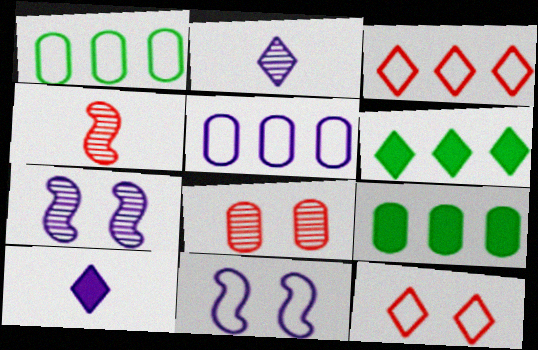[[2, 6, 12], 
[5, 7, 10]]